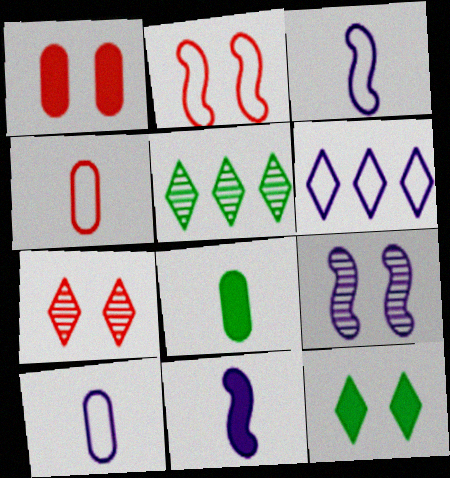[[1, 2, 7], 
[1, 3, 5]]